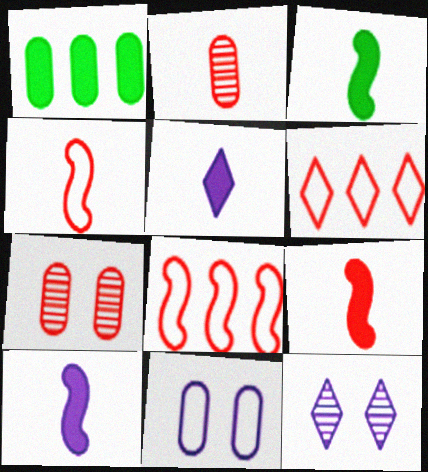[[1, 2, 11], 
[1, 4, 12], 
[3, 9, 10], 
[6, 7, 9]]